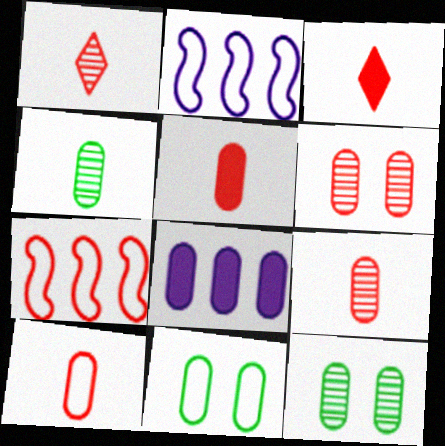[[2, 3, 12], 
[3, 6, 7], 
[5, 9, 10], 
[8, 9, 11], 
[8, 10, 12]]